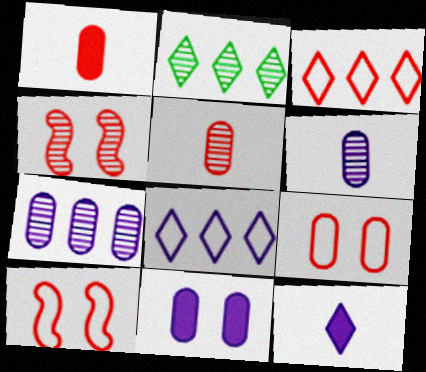[[1, 3, 4], 
[2, 4, 6]]